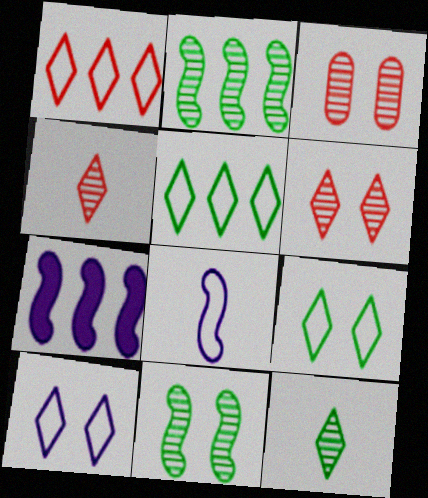[]